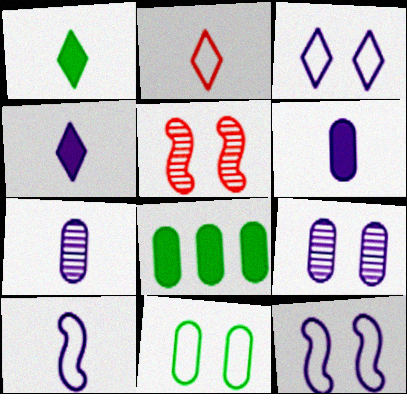[[4, 7, 10]]